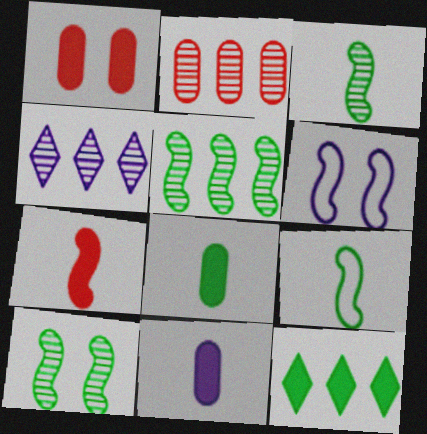[[1, 4, 9], 
[2, 4, 5], 
[3, 5, 10], 
[4, 6, 11], 
[5, 6, 7]]